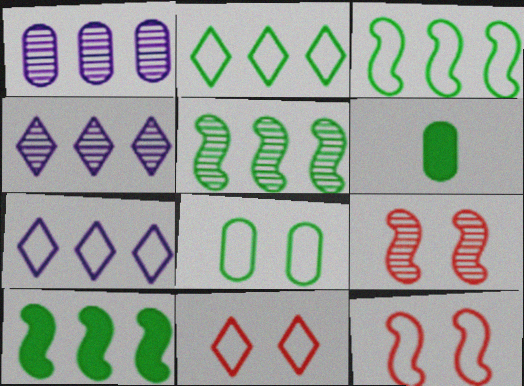[[3, 5, 10], 
[4, 6, 12], 
[6, 7, 9]]